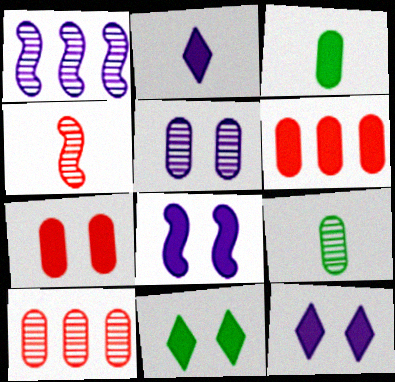[[5, 9, 10], 
[7, 8, 11]]